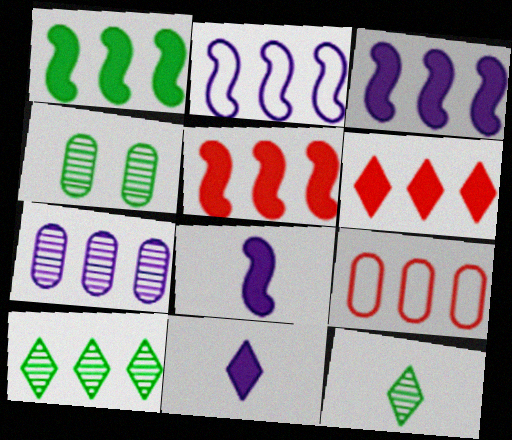[[1, 3, 5], 
[3, 9, 10]]